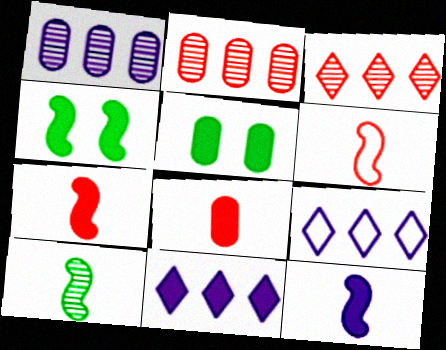[[4, 8, 11], 
[5, 7, 11], 
[6, 10, 12]]